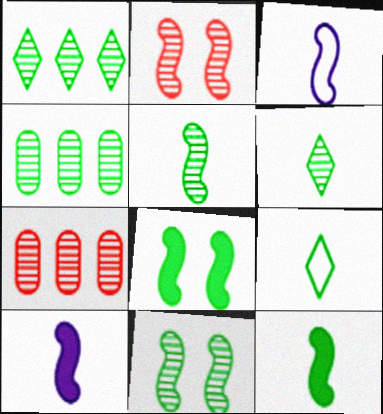[[4, 6, 11], 
[4, 8, 9]]